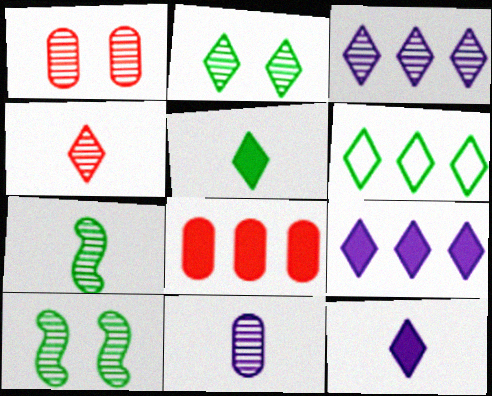[[1, 3, 7], 
[2, 3, 4], 
[2, 5, 6], 
[4, 7, 11]]